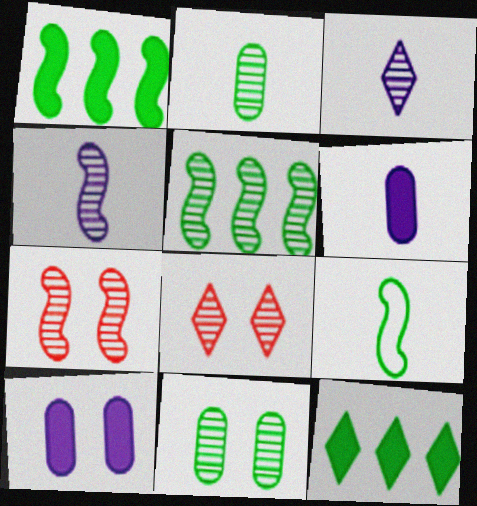[[4, 5, 7], 
[9, 11, 12]]